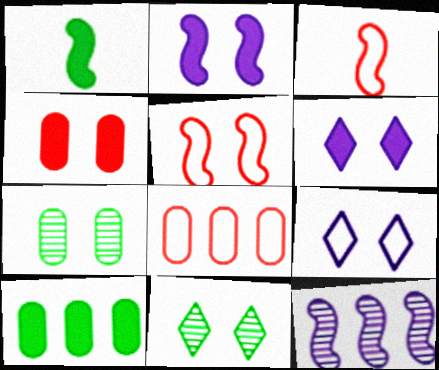[[1, 5, 12], 
[5, 6, 7]]